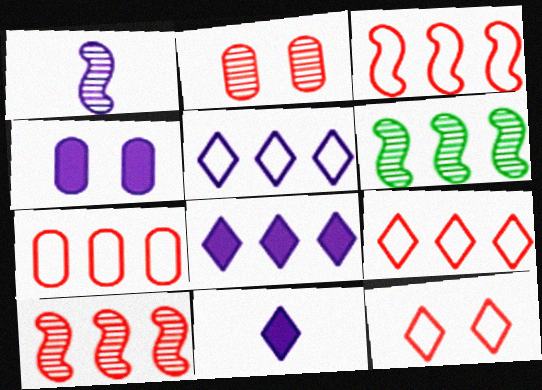[[1, 4, 5], 
[3, 7, 9], 
[6, 7, 8]]